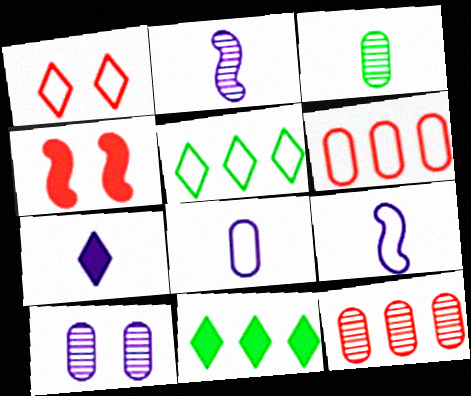[[2, 7, 8], 
[3, 10, 12]]